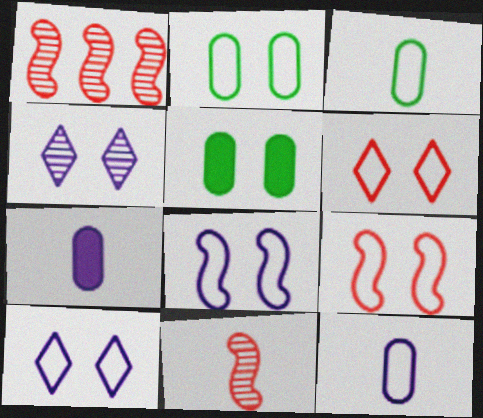[[2, 6, 8], 
[2, 9, 10], 
[4, 5, 9]]